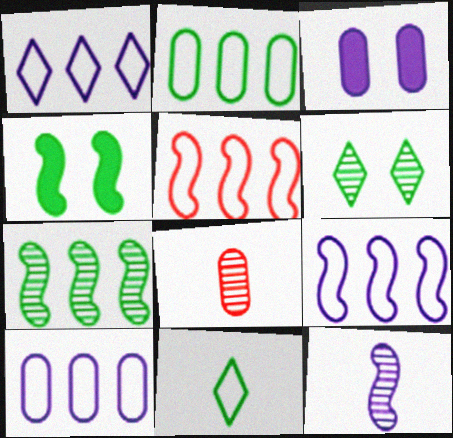[[1, 2, 5], 
[1, 3, 12], 
[1, 4, 8], 
[1, 9, 10], 
[2, 3, 8], 
[4, 5, 12]]